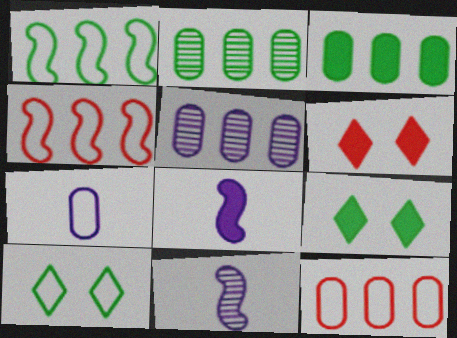[[3, 5, 12], 
[3, 6, 8], 
[4, 7, 10], 
[9, 11, 12]]